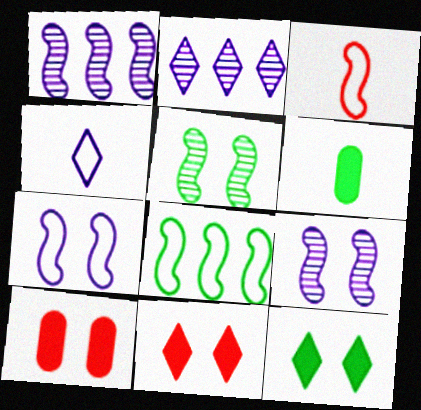[[3, 7, 8]]